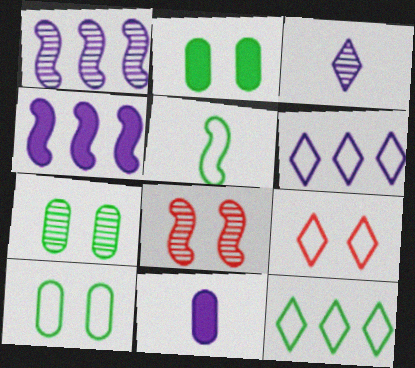[[2, 7, 10], 
[4, 5, 8], 
[5, 10, 12], 
[8, 11, 12]]